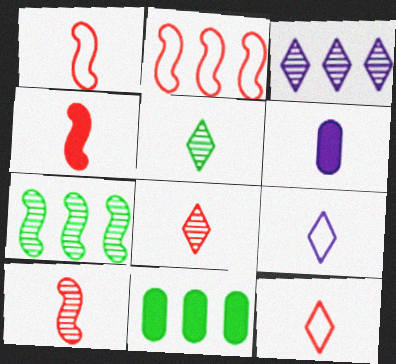[[1, 4, 10], 
[1, 5, 6], 
[2, 3, 11]]